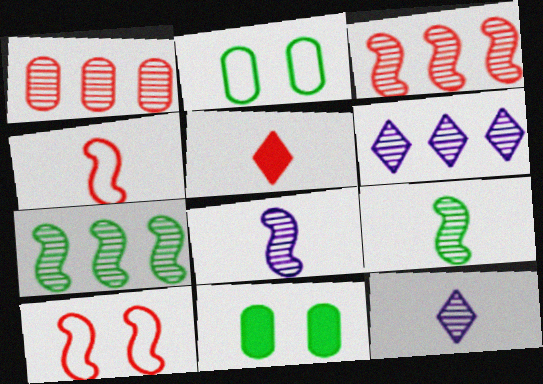[[1, 5, 10], 
[1, 6, 7], 
[4, 6, 11]]